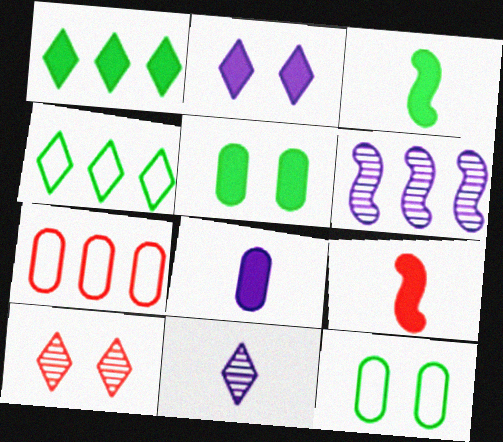[[1, 3, 5], 
[1, 6, 7], 
[7, 9, 10]]